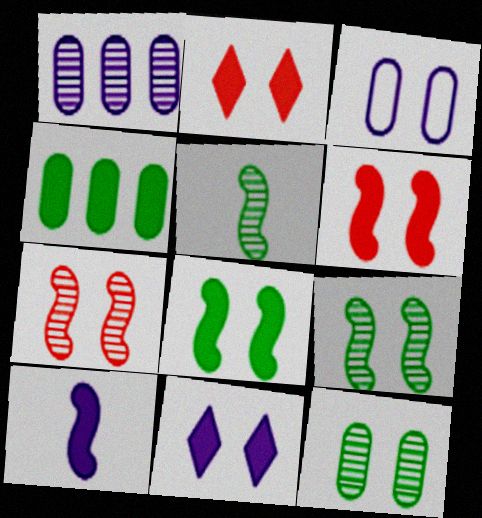[[2, 3, 9], 
[2, 4, 10]]